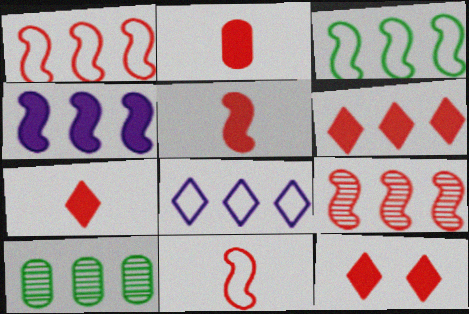[[2, 5, 7], 
[3, 4, 9], 
[6, 7, 12]]